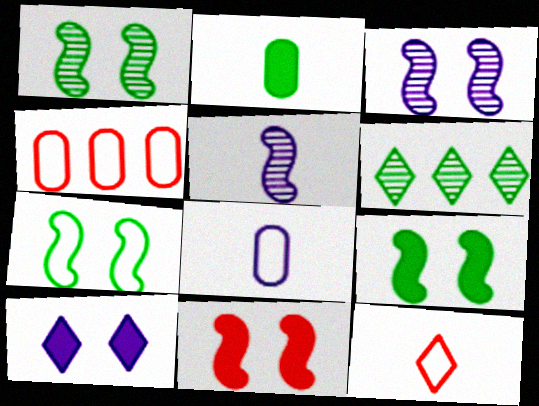[[1, 7, 9], 
[2, 5, 12], 
[2, 6, 7], 
[3, 7, 11], 
[6, 8, 11], 
[6, 10, 12]]